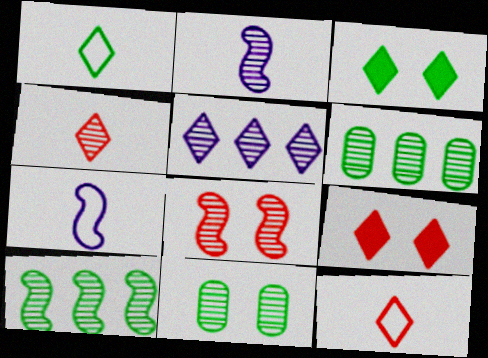[[1, 5, 9], 
[2, 8, 10], 
[3, 5, 12], 
[6, 7, 9]]